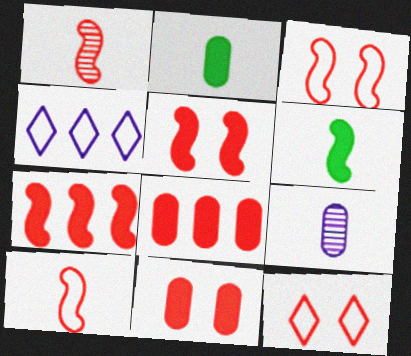[[1, 3, 7], 
[1, 8, 12]]